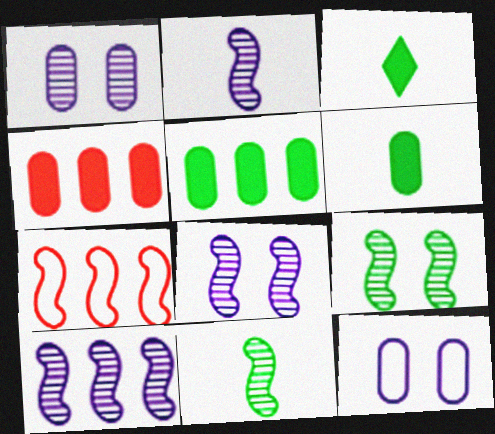[[1, 3, 7], 
[2, 8, 10]]